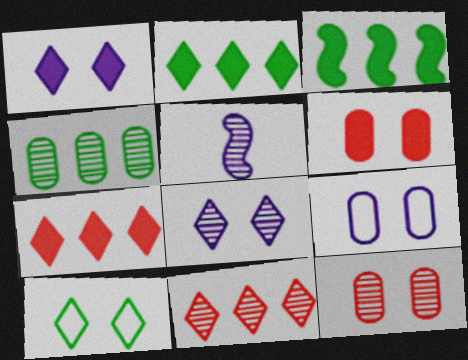[]